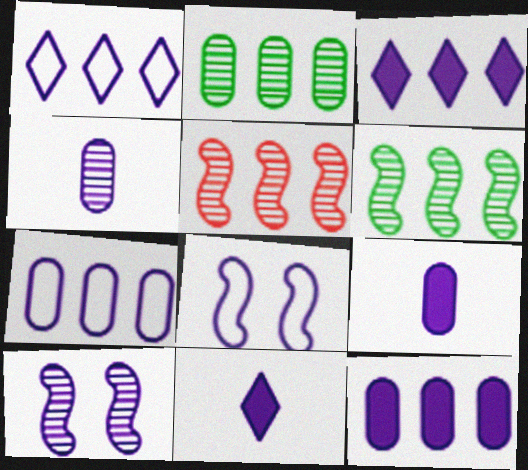[[1, 9, 10], 
[3, 4, 8], 
[7, 10, 11]]